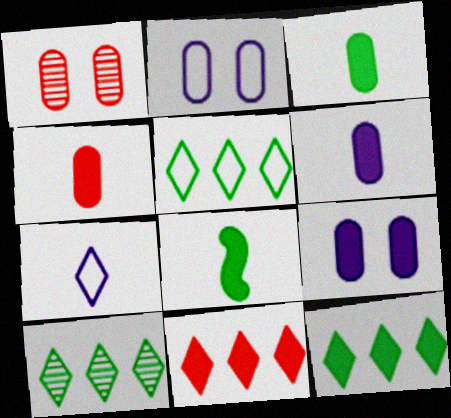[[3, 4, 6], 
[5, 10, 12], 
[8, 9, 11]]